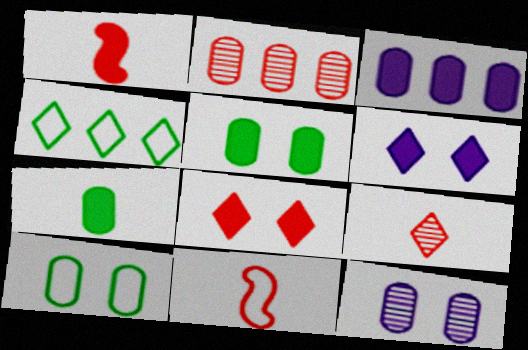[[1, 4, 12], 
[2, 8, 11], 
[4, 6, 9]]